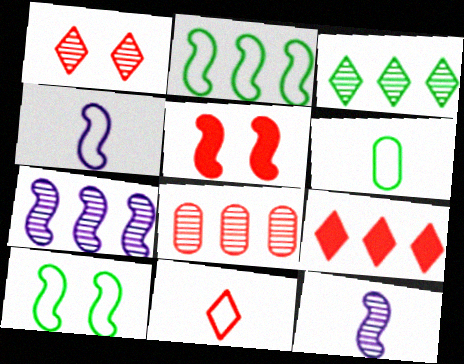[[1, 9, 11], 
[2, 5, 12], 
[3, 7, 8], 
[4, 6, 11], 
[5, 8, 11]]